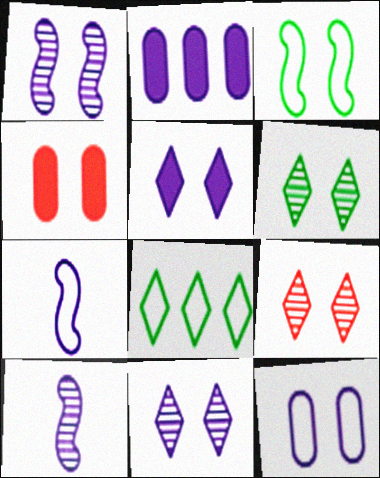[[1, 5, 12], 
[2, 7, 11], 
[3, 4, 11], 
[4, 8, 10], 
[6, 9, 11]]